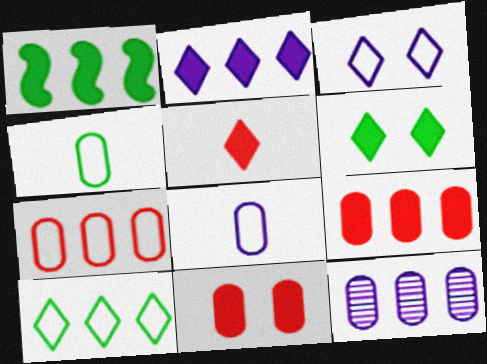[[1, 2, 9], 
[2, 5, 6], 
[4, 11, 12]]